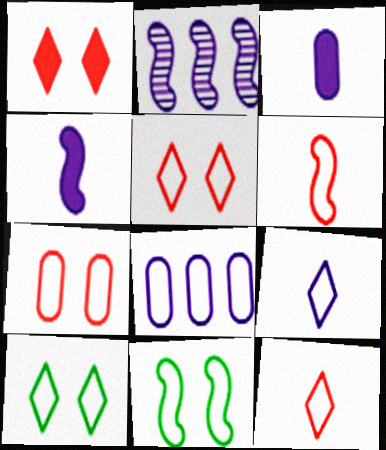[[6, 8, 10], 
[8, 11, 12]]